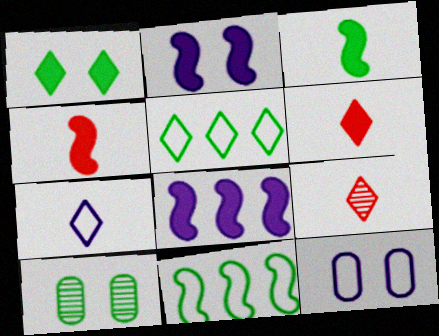[[3, 5, 10]]